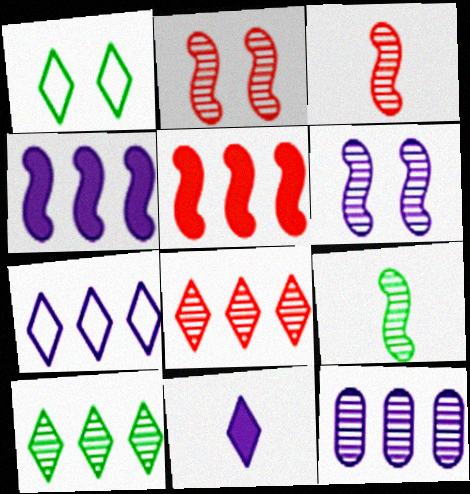[[1, 8, 11], 
[4, 7, 12]]